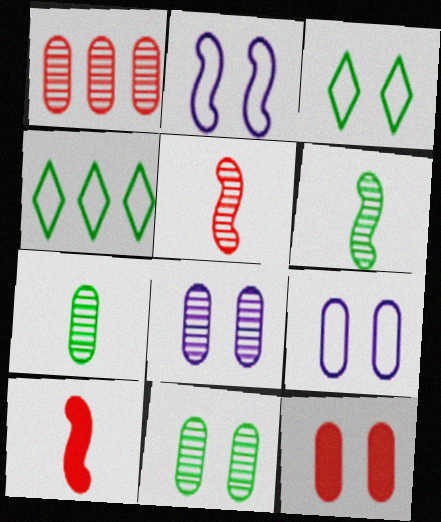[[1, 7, 8], 
[4, 8, 10], 
[9, 11, 12]]